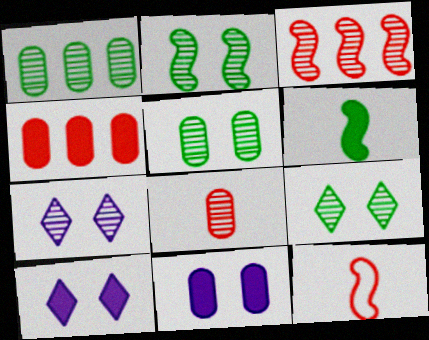[[1, 10, 12], 
[2, 5, 9], 
[4, 6, 10]]